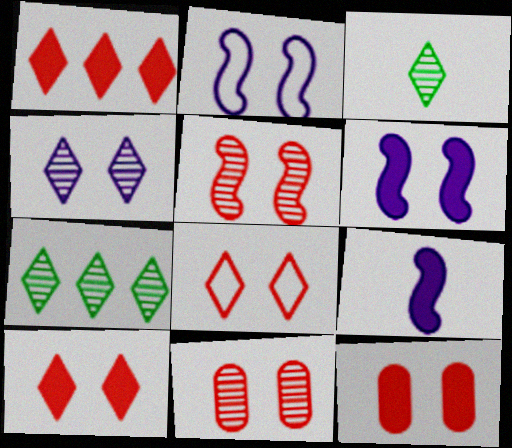[[5, 8, 12]]